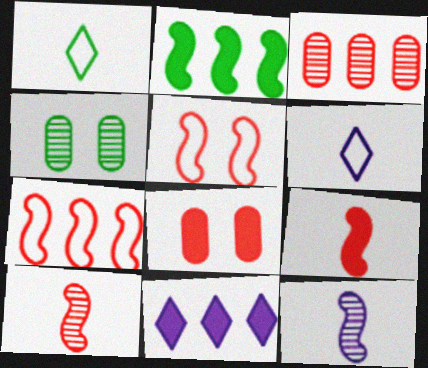[[1, 2, 4], 
[2, 5, 12]]